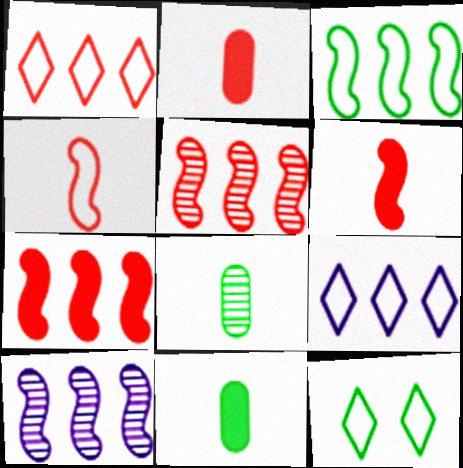[[2, 10, 12], 
[3, 7, 10]]